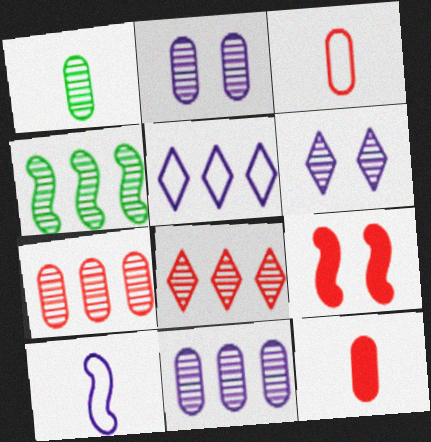[[1, 2, 7], 
[1, 5, 9], 
[3, 8, 9], 
[4, 8, 11], 
[4, 9, 10]]